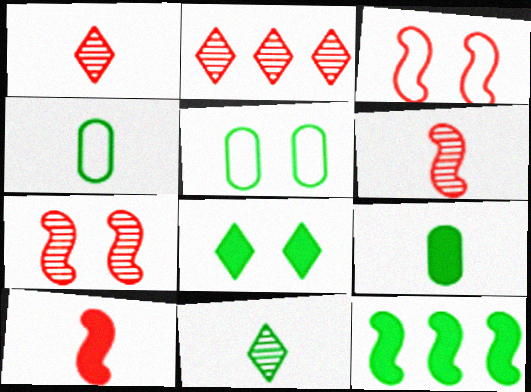[[5, 11, 12], 
[8, 9, 12]]